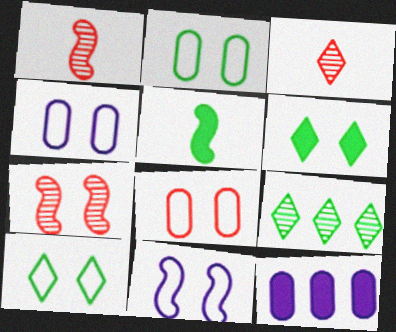[[1, 10, 12], 
[2, 4, 8], 
[2, 5, 9], 
[4, 6, 7], 
[8, 10, 11]]